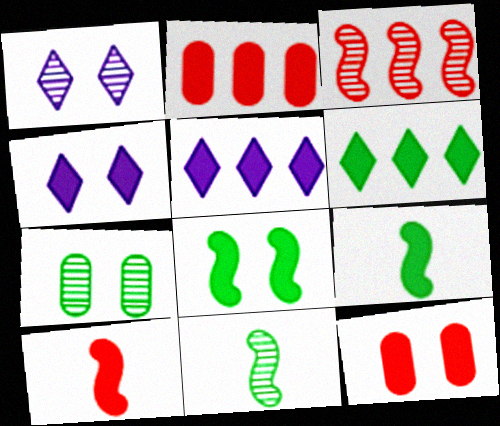[[2, 4, 9], 
[4, 8, 12], 
[5, 9, 12]]